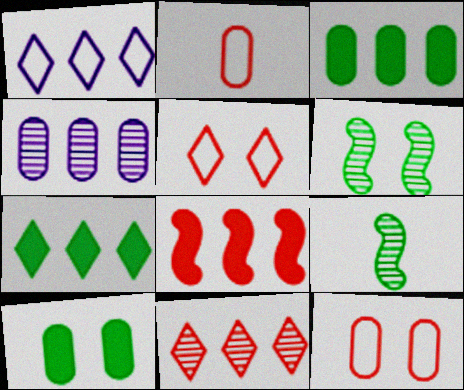[[1, 7, 11], 
[2, 4, 10]]